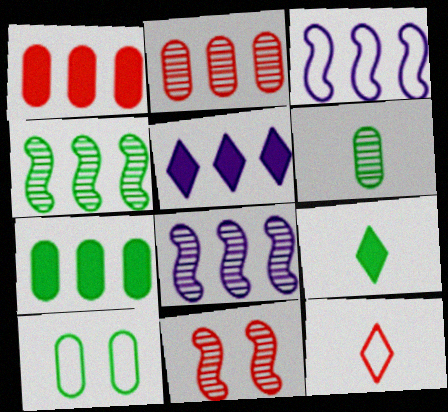[[1, 11, 12], 
[3, 10, 12], 
[4, 9, 10], 
[6, 7, 10]]